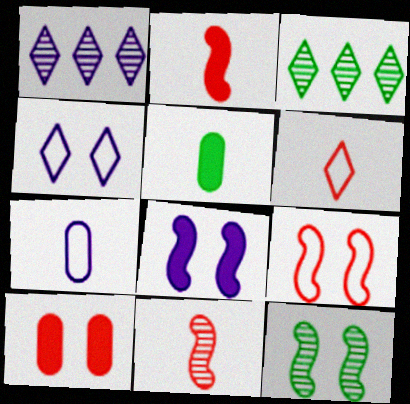[[1, 5, 9], 
[1, 7, 8], 
[4, 10, 12], 
[8, 9, 12]]